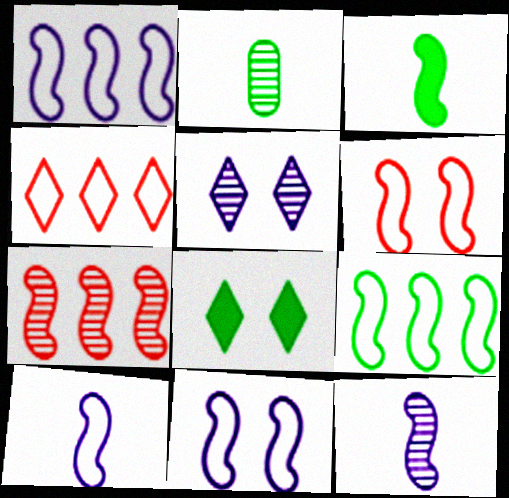[[1, 10, 11], 
[2, 5, 7], 
[2, 8, 9], 
[3, 7, 11], 
[6, 9, 10]]